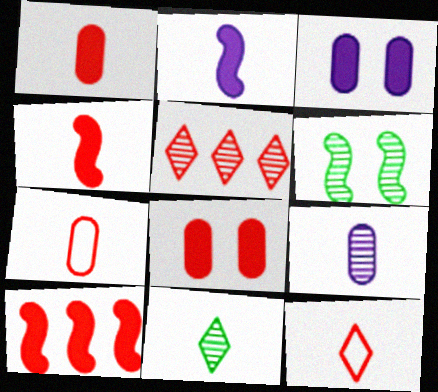[[2, 7, 11], 
[5, 6, 9]]